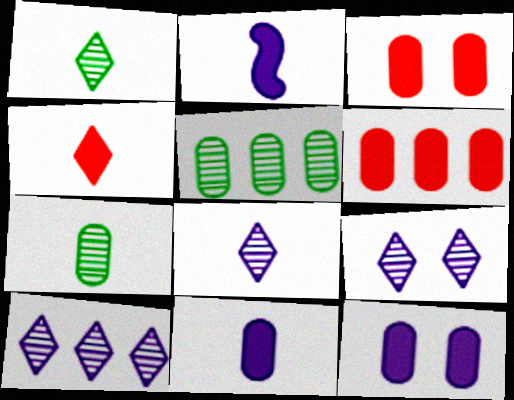[[8, 9, 10]]